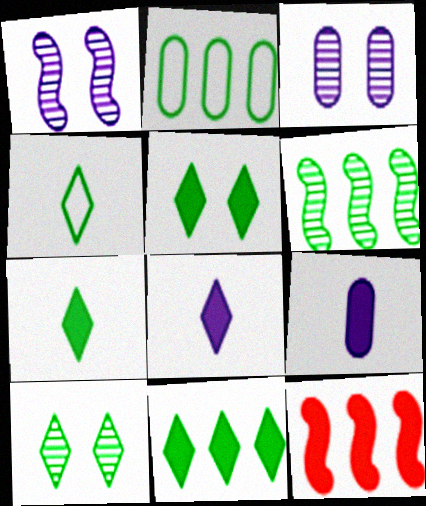[[2, 6, 11], 
[3, 4, 12], 
[4, 10, 11], 
[5, 7, 11], 
[5, 9, 12]]